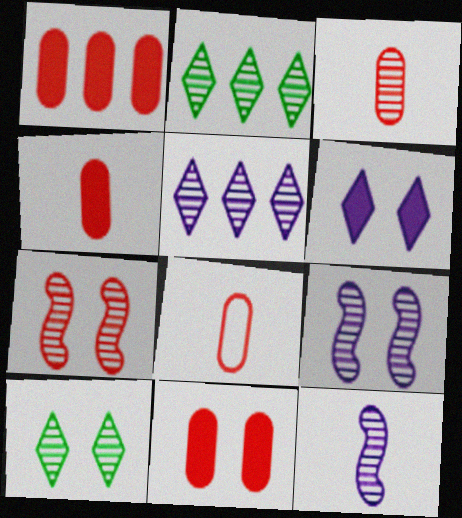[[1, 4, 11], 
[2, 3, 9], 
[3, 4, 8]]